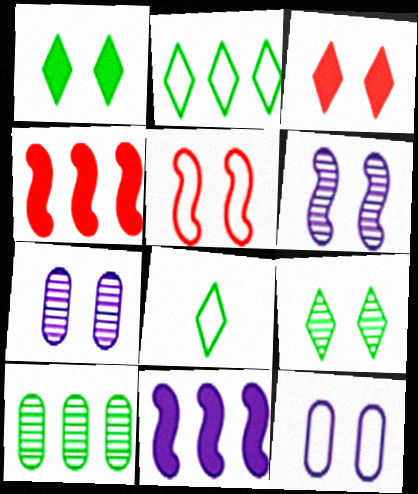[[1, 5, 7], 
[4, 7, 8]]